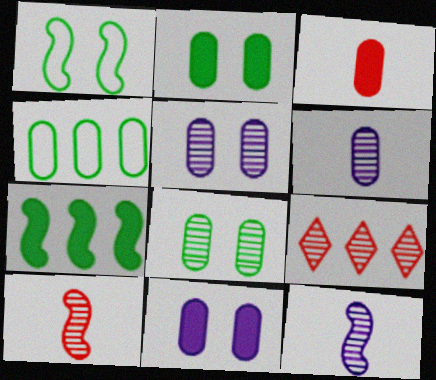[[3, 4, 5], 
[8, 9, 12]]